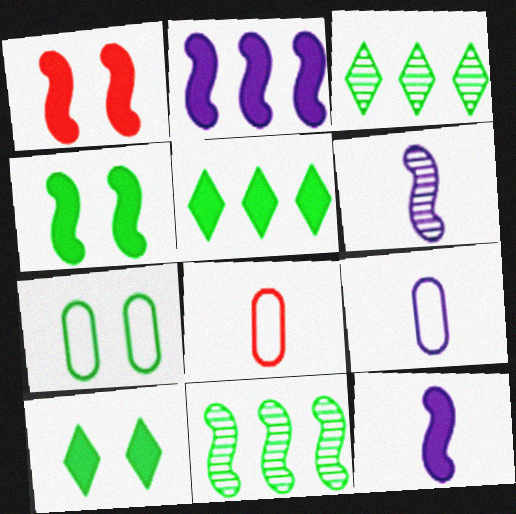[[1, 3, 9]]